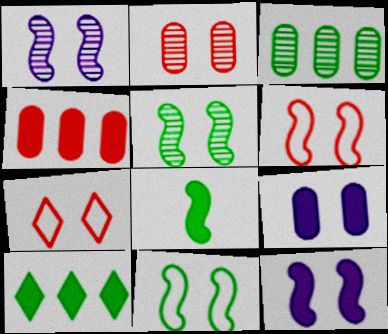[[5, 6, 12], 
[5, 7, 9]]